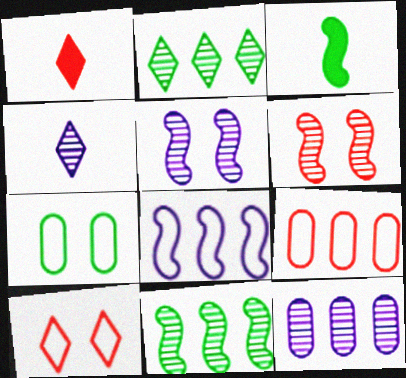[[1, 6, 9], 
[2, 3, 7], 
[3, 6, 8], 
[3, 10, 12], 
[4, 5, 12]]